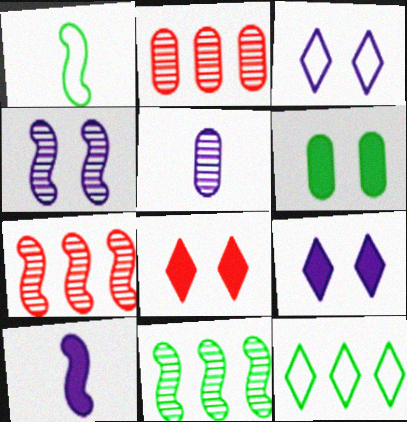[[1, 2, 9]]